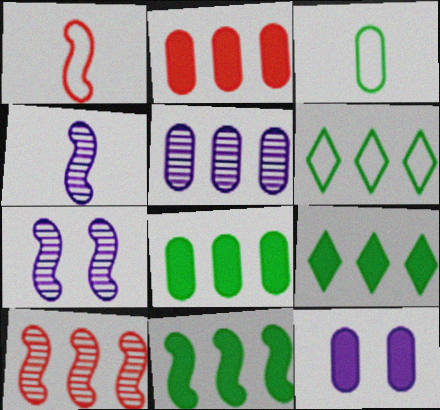[[1, 7, 11], 
[8, 9, 11]]